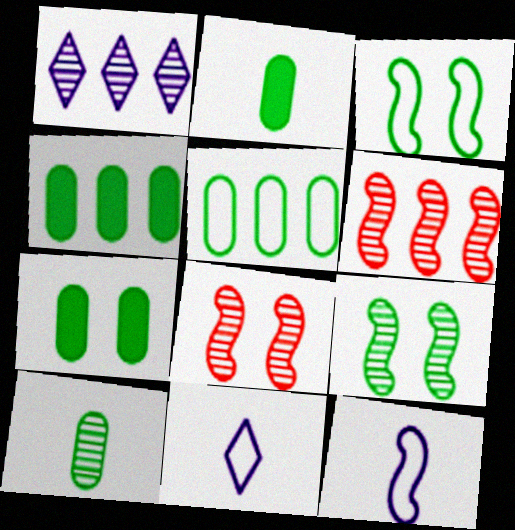[[1, 8, 10], 
[2, 4, 7], 
[4, 8, 11], 
[5, 7, 10], 
[6, 7, 11]]